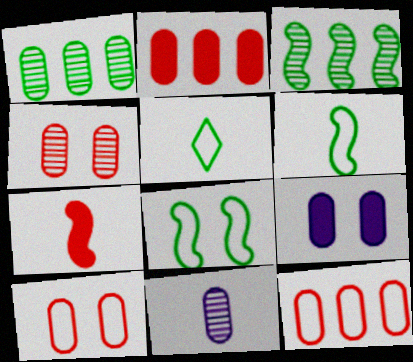[[1, 4, 11], 
[5, 7, 11]]